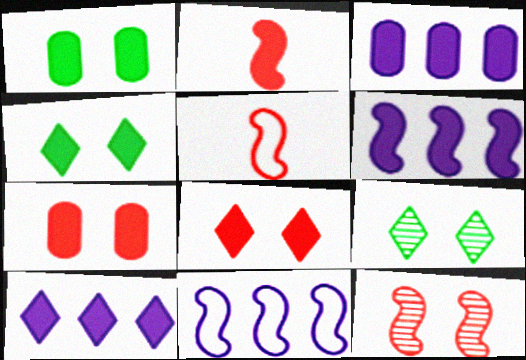[[1, 2, 10], 
[2, 3, 4], 
[3, 5, 9], 
[3, 6, 10]]